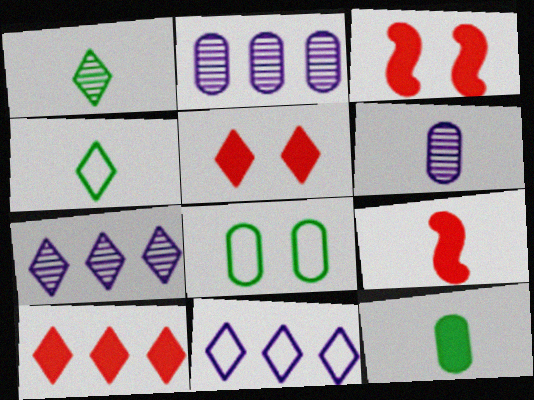[[1, 5, 11], 
[2, 3, 4], 
[4, 5, 7], 
[4, 6, 9], 
[7, 8, 9]]